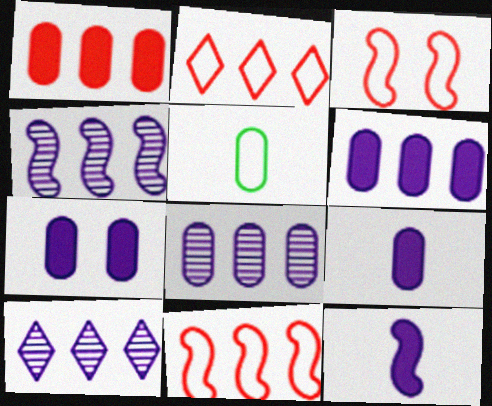[[4, 8, 10], 
[6, 7, 9]]